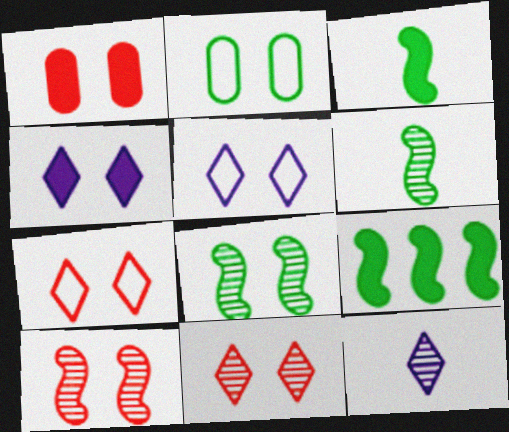[[1, 5, 8], 
[1, 7, 10], 
[2, 4, 10]]